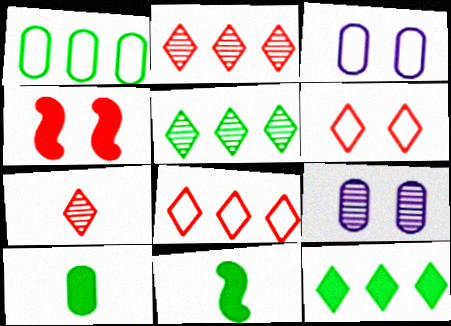[[2, 3, 11], 
[8, 9, 11]]